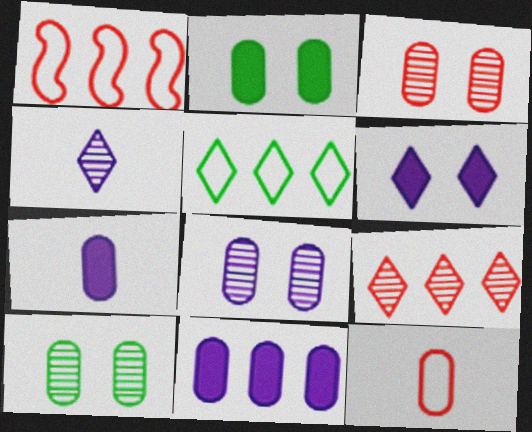[[1, 2, 4], 
[3, 8, 10], 
[10, 11, 12]]